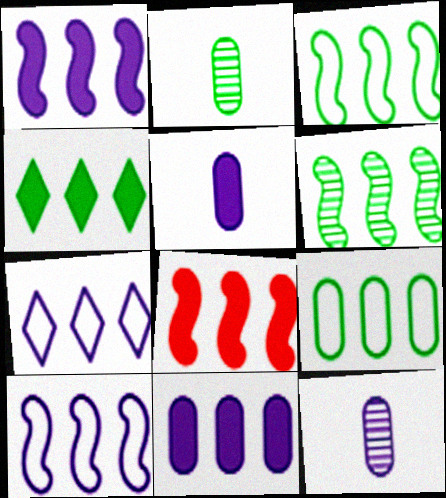[[4, 6, 9], 
[4, 8, 11], 
[6, 8, 10]]